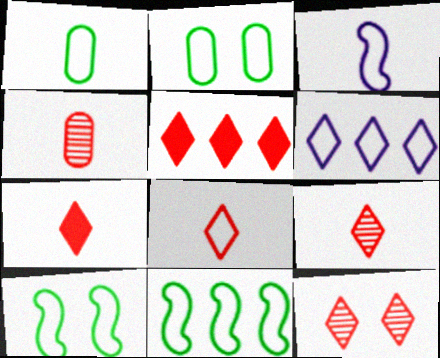[[1, 3, 8], 
[5, 8, 12], 
[7, 8, 9]]